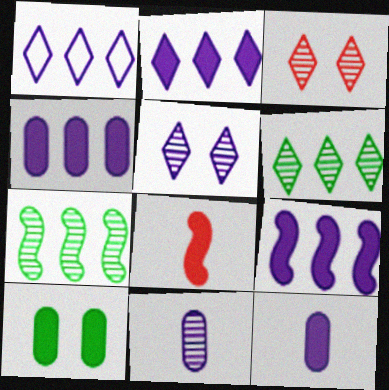[[2, 4, 9], 
[2, 8, 10], 
[3, 7, 11]]